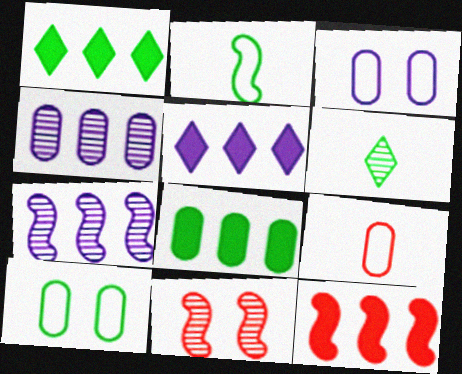[[3, 6, 12], 
[4, 6, 11], 
[5, 8, 12]]